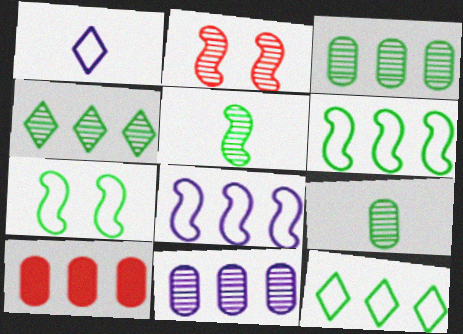[[4, 8, 10]]